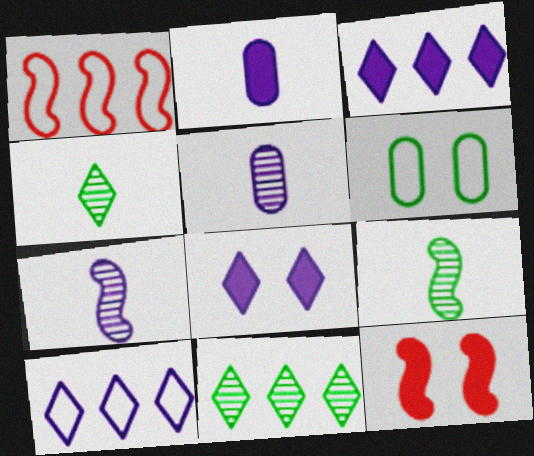[]